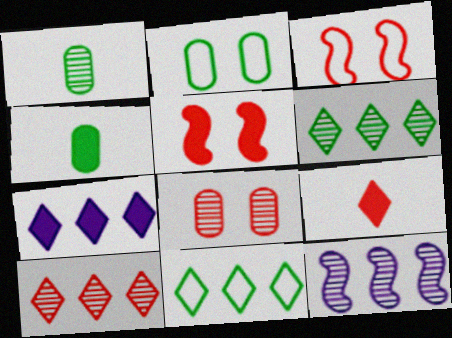[[1, 3, 7], 
[2, 9, 12], 
[4, 5, 7], 
[7, 10, 11]]